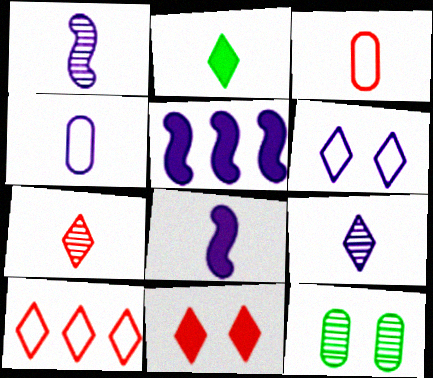[[1, 2, 3], 
[4, 8, 9], 
[7, 10, 11], 
[8, 10, 12]]